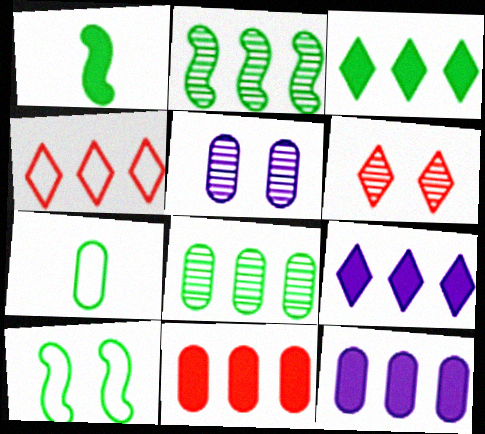[[1, 2, 10], 
[1, 4, 5], 
[2, 4, 12], 
[5, 7, 11]]